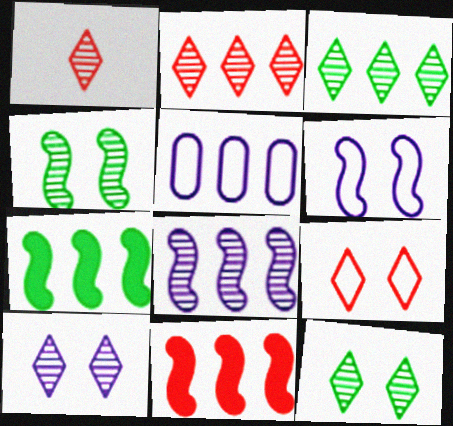[[1, 3, 10], 
[2, 5, 7], 
[3, 5, 11]]